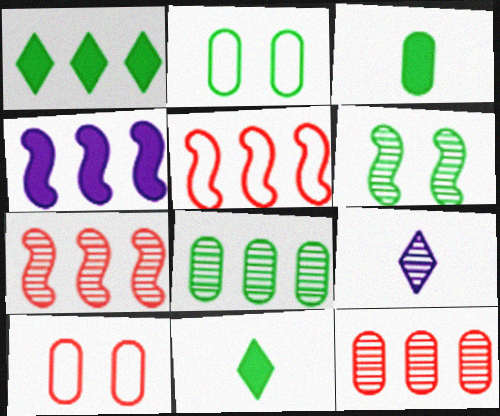[[2, 3, 8], 
[6, 9, 12]]